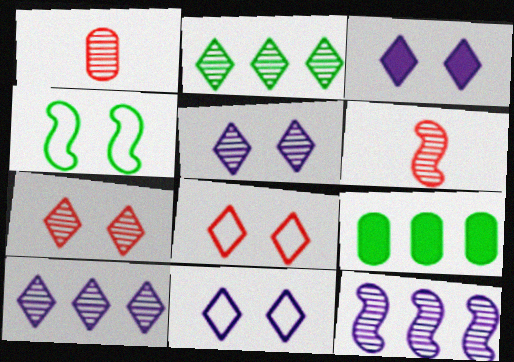[[3, 5, 11], 
[6, 9, 11]]